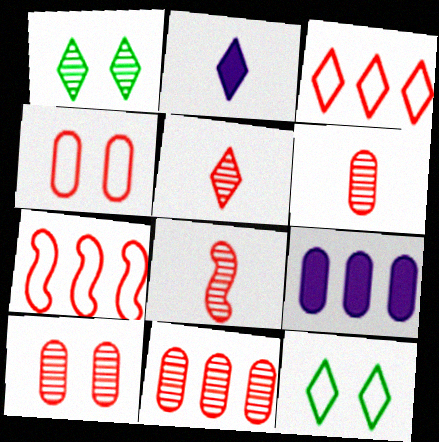[[1, 2, 3], 
[5, 6, 8], 
[6, 10, 11], 
[8, 9, 12]]